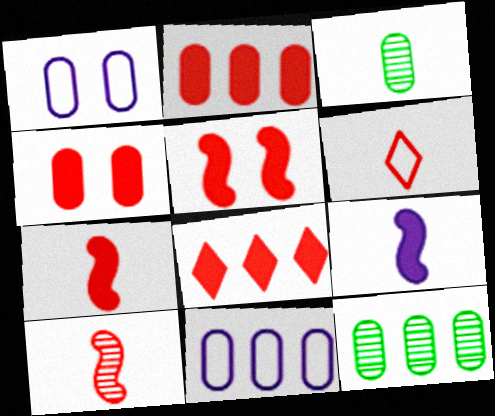[[1, 2, 3], 
[2, 11, 12], 
[3, 4, 11], 
[3, 6, 9], 
[4, 7, 8]]